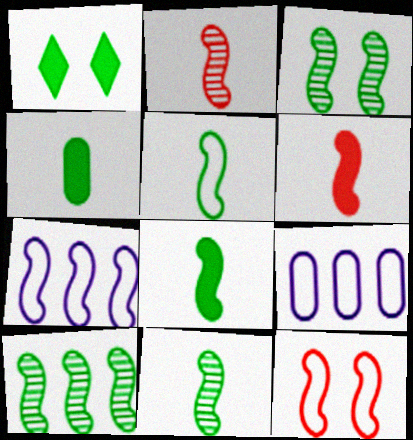[[1, 2, 9], 
[3, 6, 7], 
[3, 10, 11], 
[5, 7, 12], 
[5, 8, 11]]